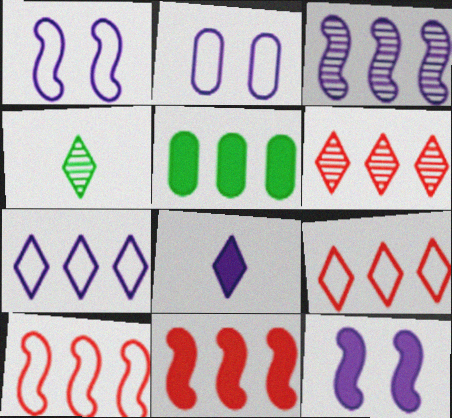[[2, 3, 8], 
[2, 4, 11], 
[3, 5, 9]]